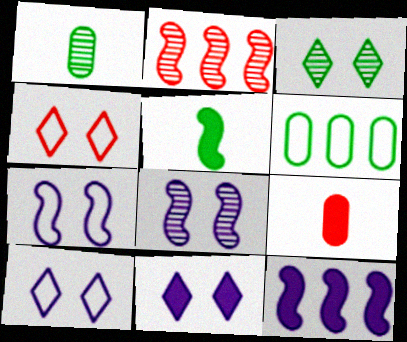[[1, 4, 12], 
[2, 4, 9], 
[2, 5, 7], 
[3, 4, 11], 
[3, 5, 6]]